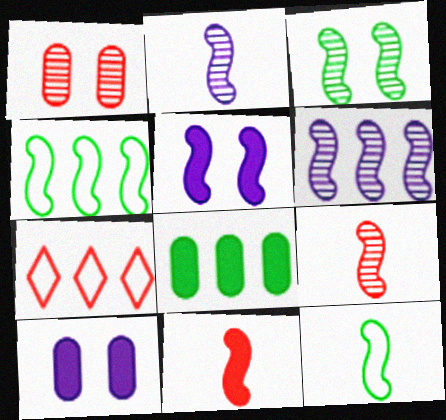[[1, 7, 11], 
[2, 11, 12], 
[3, 6, 9], 
[4, 5, 9], 
[6, 7, 8]]